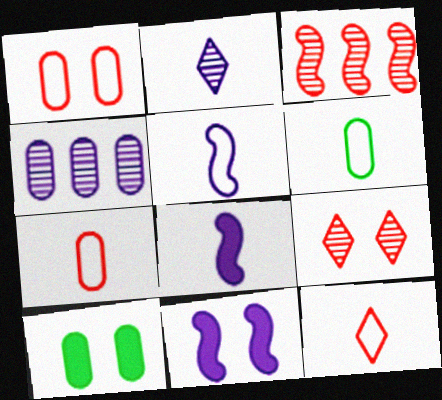[[4, 7, 10], 
[5, 6, 12]]